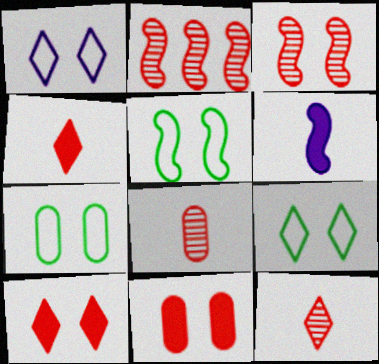[[2, 5, 6], 
[5, 7, 9]]